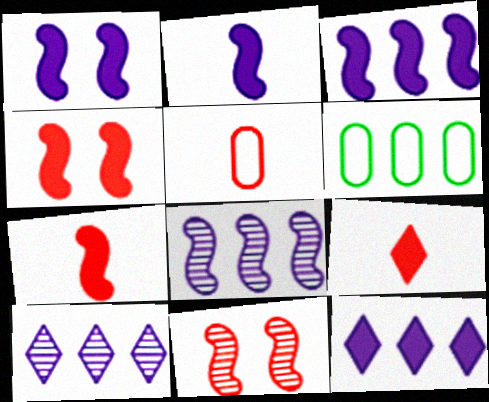[[1, 2, 3]]